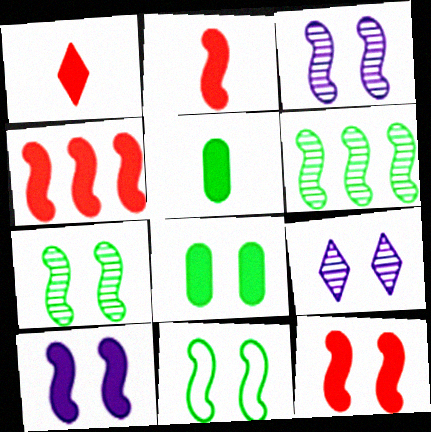[[2, 4, 12], 
[3, 11, 12]]